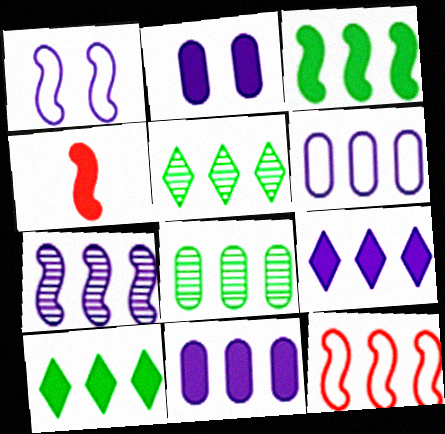[[2, 4, 10], 
[3, 7, 12], 
[5, 11, 12], 
[6, 7, 9], 
[8, 9, 12]]